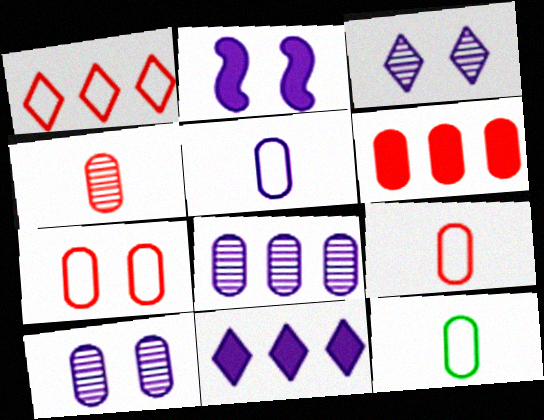[[4, 6, 7], 
[5, 9, 12], 
[6, 10, 12]]